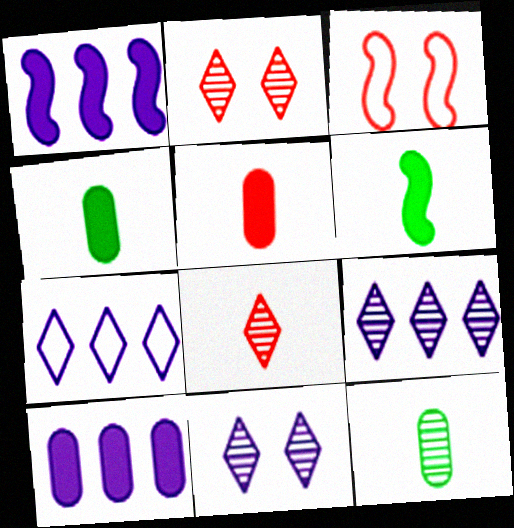[[3, 4, 9]]